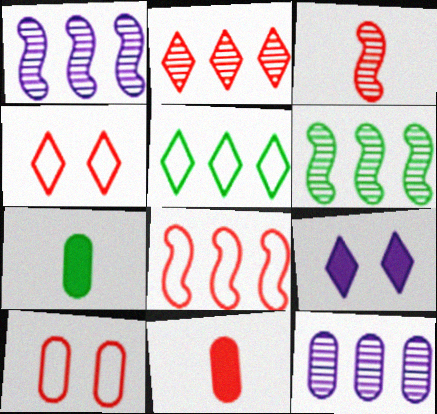[[1, 4, 7], 
[2, 6, 12], 
[7, 10, 12]]